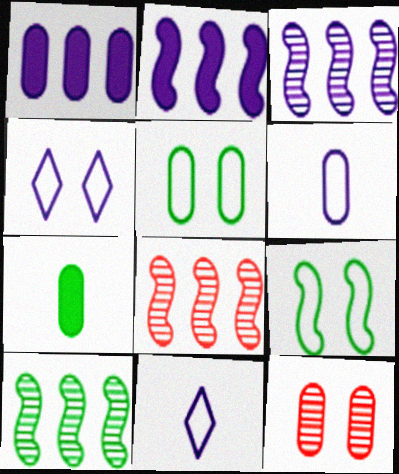[[3, 8, 10], 
[4, 7, 8]]